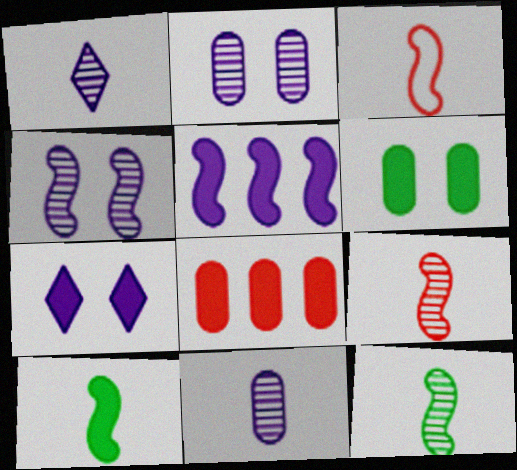[[7, 8, 10]]